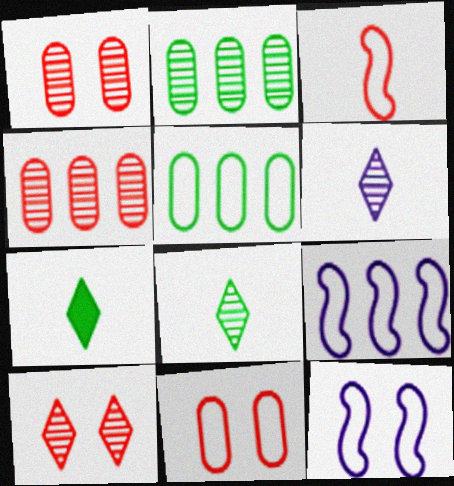[[1, 7, 9], 
[4, 7, 12]]